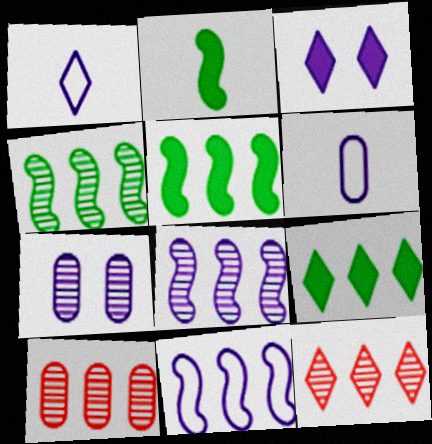[[3, 6, 8], 
[9, 10, 11]]